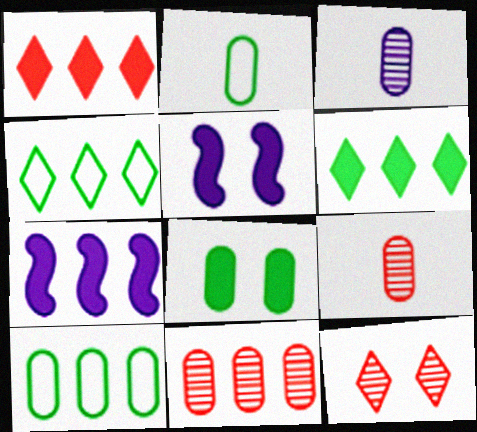[[2, 7, 12], 
[4, 5, 9], 
[4, 7, 11]]